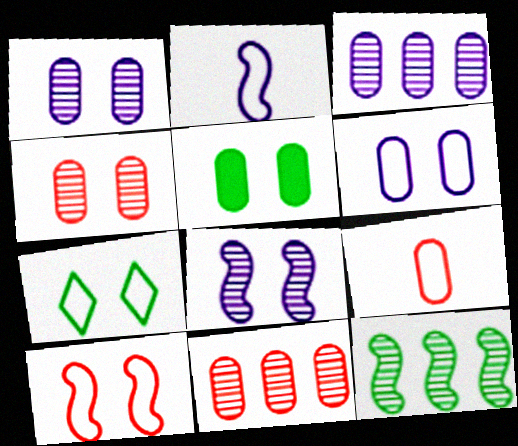[[3, 5, 9], 
[4, 5, 6], 
[6, 7, 10]]